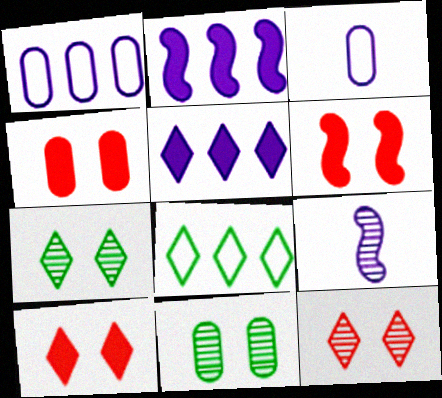[[4, 6, 10], 
[4, 8, 9]]